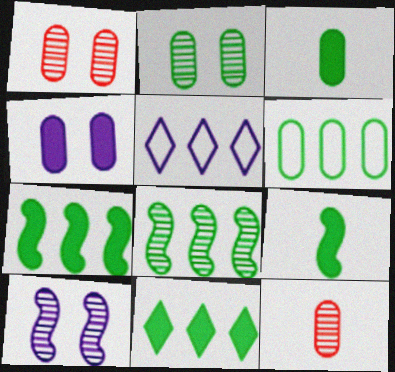[[1, 5, 9], 
[2, 3, 6], 
[4, 6, 12], 
[6, 8, 11]]